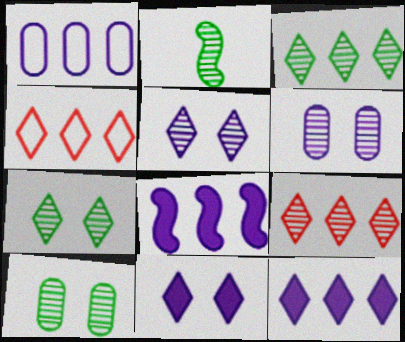[[2, 3, 10], 
[2, 6, 9], 
[3, 4, 12]]